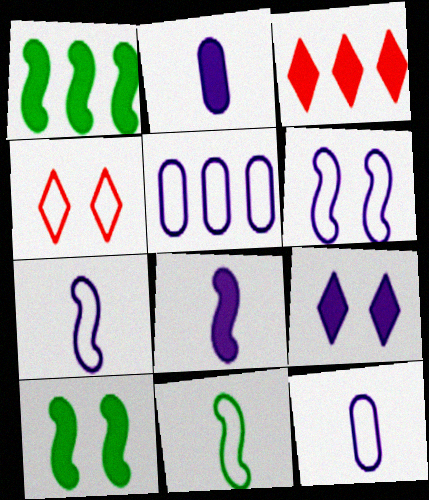[[2, 3, 10], 
[4, 5, 11]]